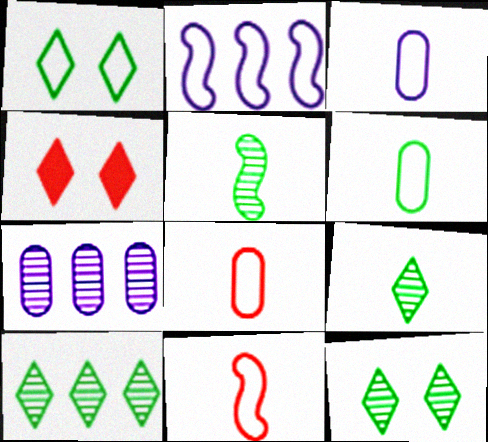[[1, 2, 8], 
[3, 6, 8], 
[9, 10, 12]]